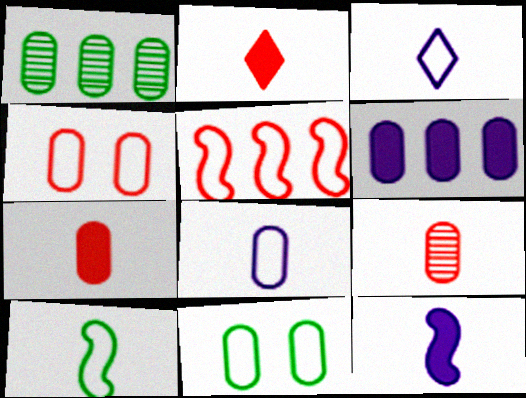[[3, 5, 11], 
[6, 9, 11]]